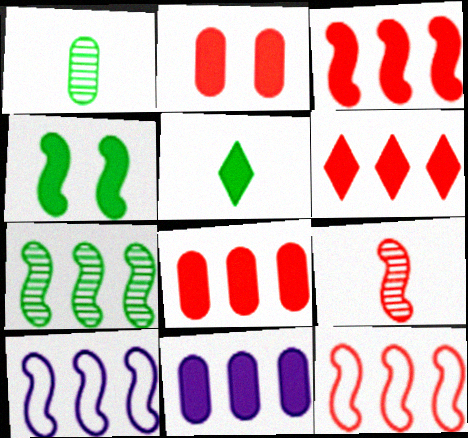[[3, 6, 8], 
[3, 7, 10], 
[4, 9, 10]]